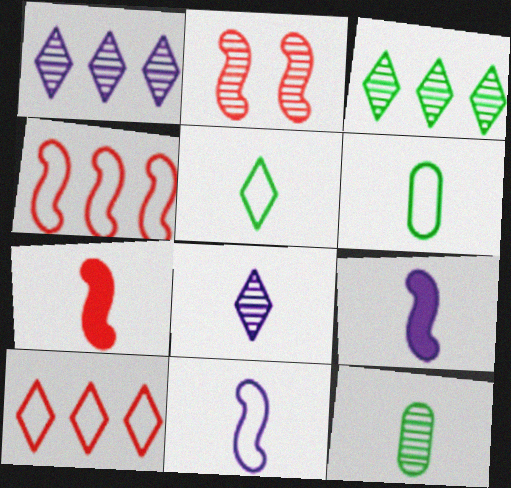[[1, 2, 12], 
[2, 4, 7], 
[6, 7, 8]]